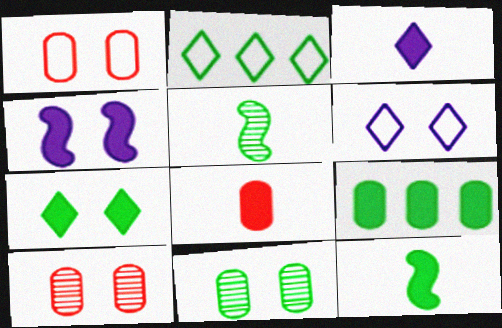[[2, 11, 12], 
[3, 8, 12], 
[7, 9, 12]]